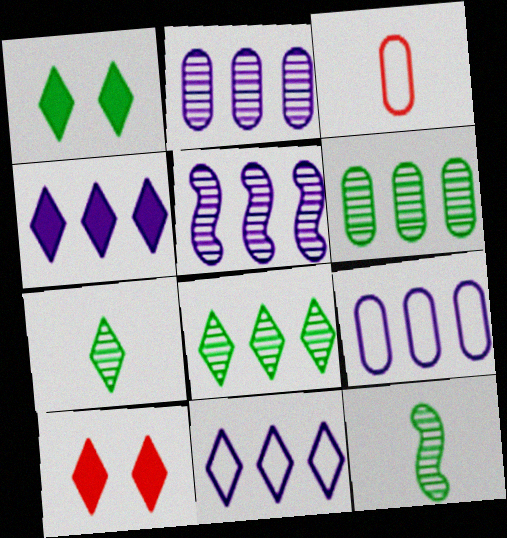[[1, 3, 5], 
[4, 5, 9], 
[7, 10, 11], 
[9, 10, 12]]